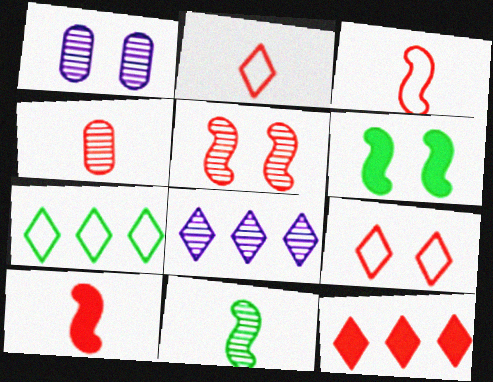[[1, 6, 9], 
[1, 7, 10], 
[2, 4, 10], 
[7, 8, 12]]